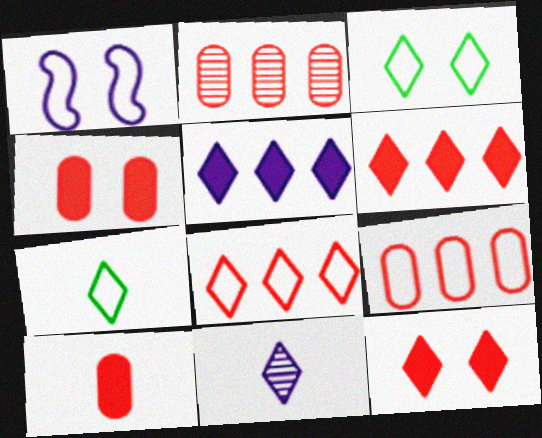[[1, 7, 9], 
[3, 6, 11]]